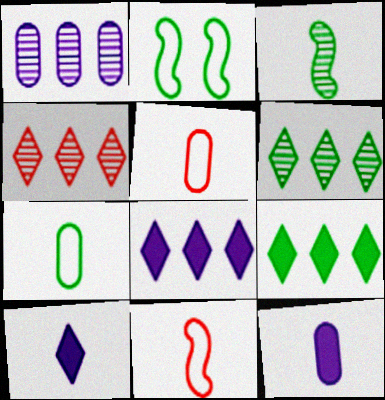[[2, 4, 12], 
[3, 5, 10]]